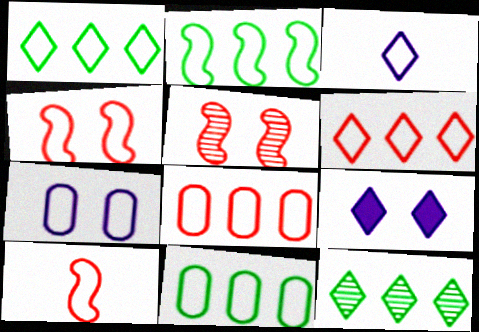[[1, 2, 11], 
[1, 7, 10], 
[3, 4, 11]]